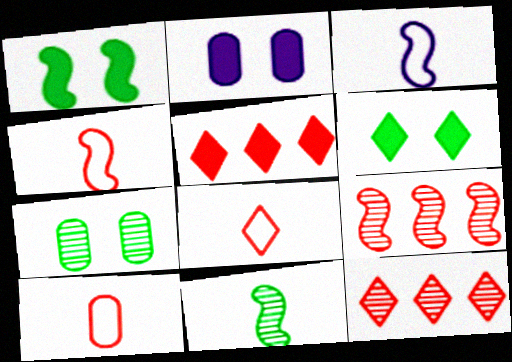[[1, 3, 9], 
[3, 5, 7], 
[4, 8, 10]]